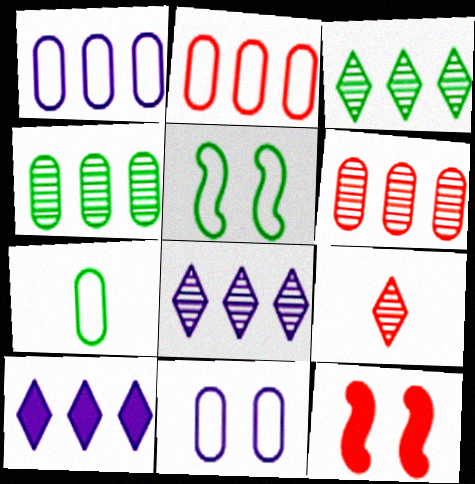[[2, 7, 11], 
[2, 9, 12], 
[7, 8, 12]]